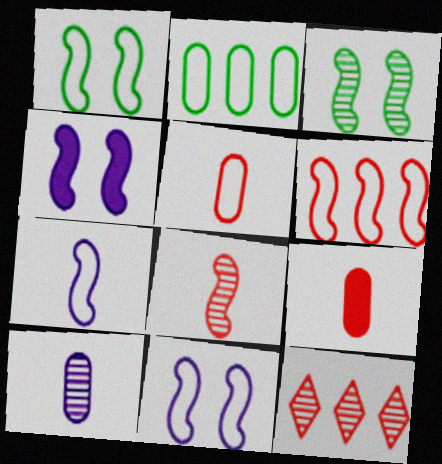[[1, 6, 7], 
[3, 10, 12]]